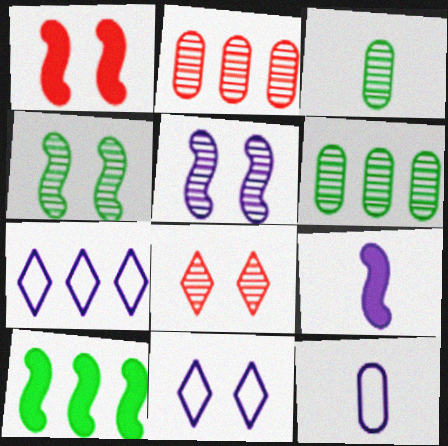[[1, 3, 7], 
[1, 9, 10], 
[2, 7, 10], 
[8, 10, 12]]